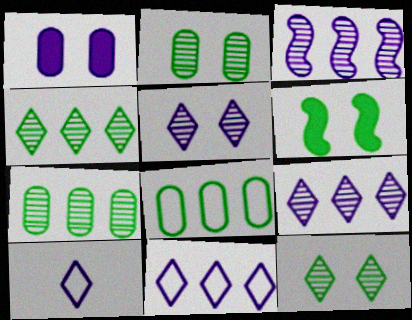[[1, 3, 10]]